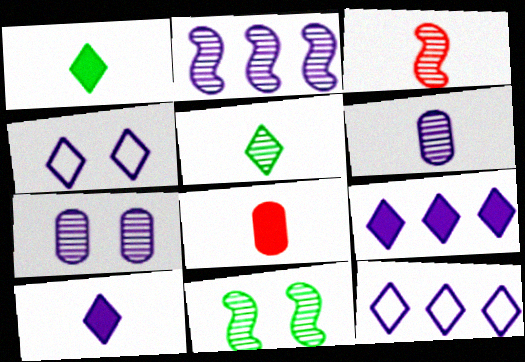[[2, 3, 11], 
[3, 5, 6], 
[8, 11, 12]]